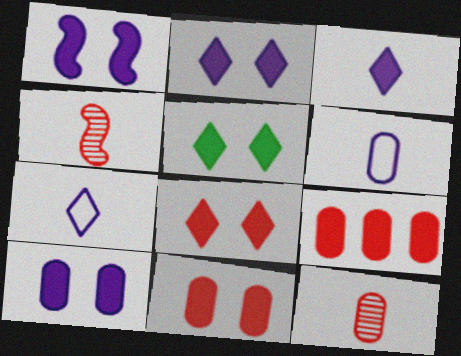[[1, 2, 10], 
[1, 5, 11], 
[2, 5, 8]]